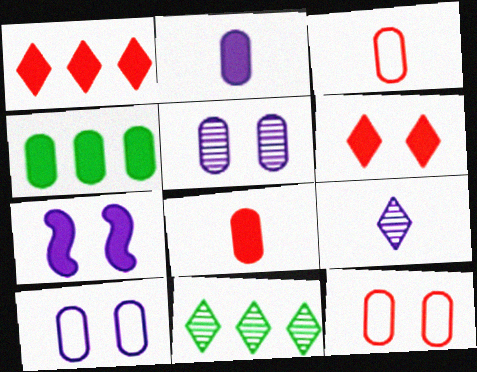[[3, 4, 5], 
[3, 7, 11]]